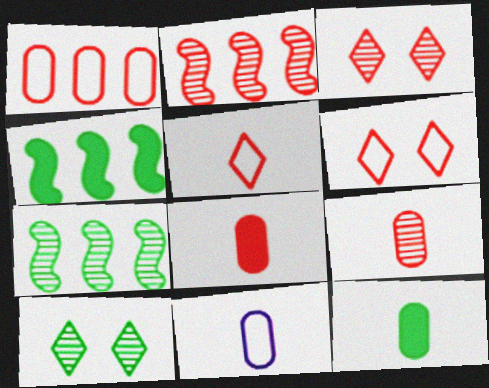[[2, 3, 9], 
[2, 6, 8], 
[3, 4, 11], 
[9, 11, 12]]